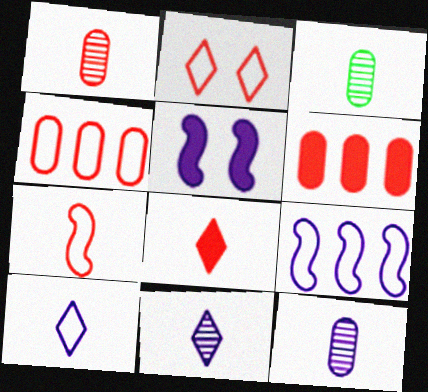[[1, 3, 12], 
[1, 7, 8], 
[2, 4, 7]]